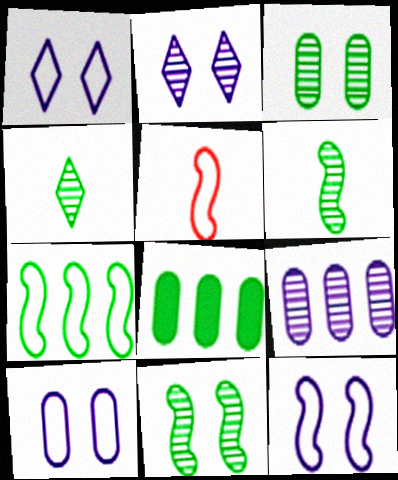[[1, 10, 12], 
[2, 5, 8], 
[5, 7, 12]]